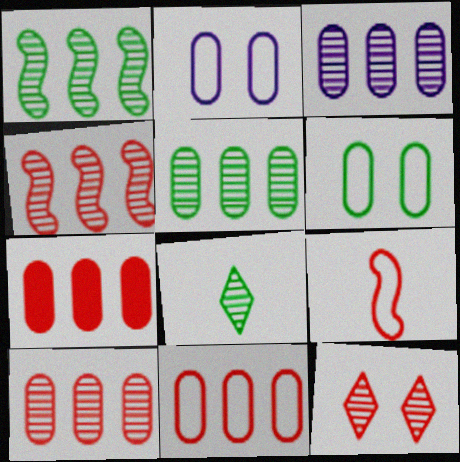[[3, 5, 10], 
[7, 9, 12], 
[7, 10, 11]]